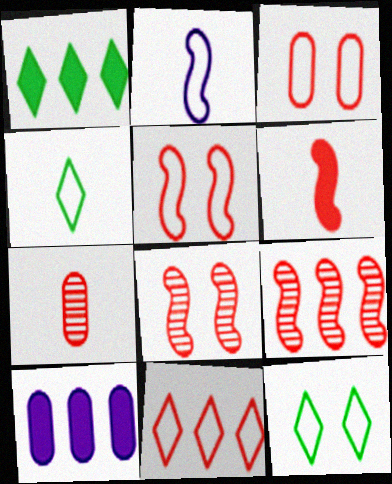[[4, 8, 10], 
[5, 6, 9]]